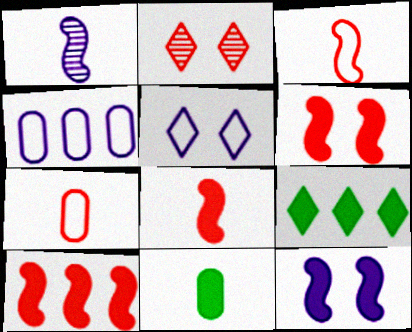[[2, 7, 10], 
[6, 8, 10]]